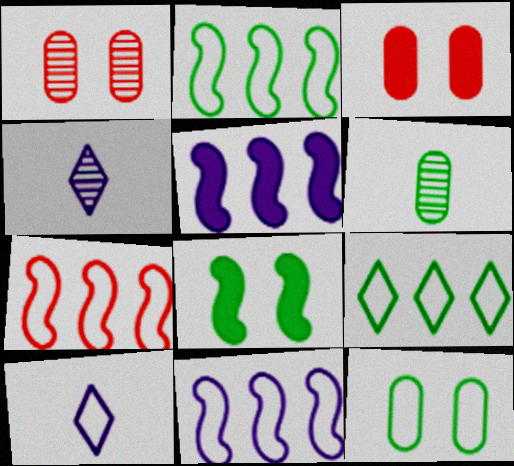[[2, 3, 4], 
[2, 7, 11], 
[6, 8, 9], 
[7, 10, 12]]